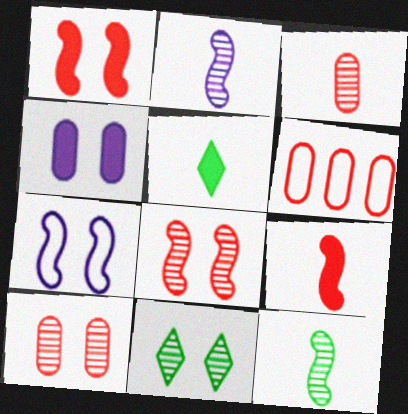[]